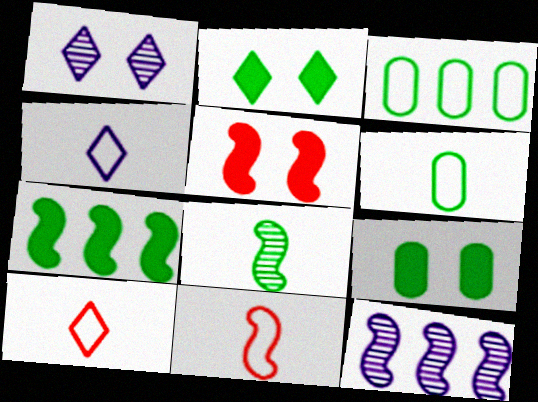[[2, 3, 8], 
[4, 6, 11], 
[9, 10, 12]]